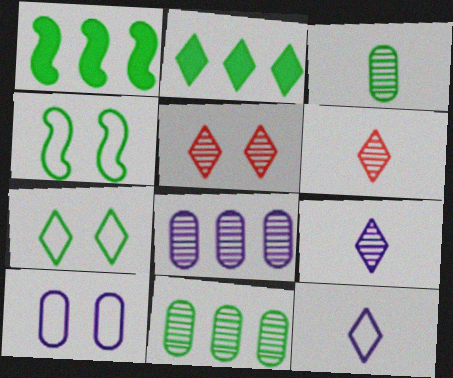[[1, 3, 7], 
[1, 6, 10], 
[2, 3, 4], 
[2, 5, 12]]